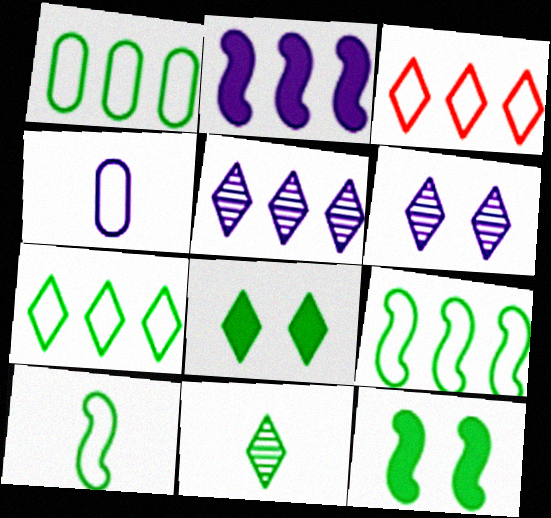[[1, 7, 9], 
[1, 11, 12], 
[2, 4, 6], 
[7, 8, 11]]